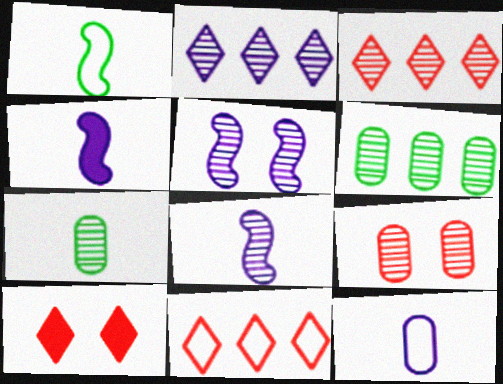[[3, 5, 7]]